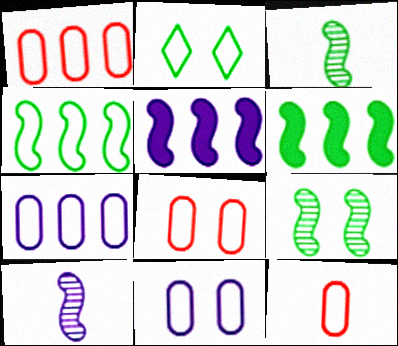[[1, 8, 12]]